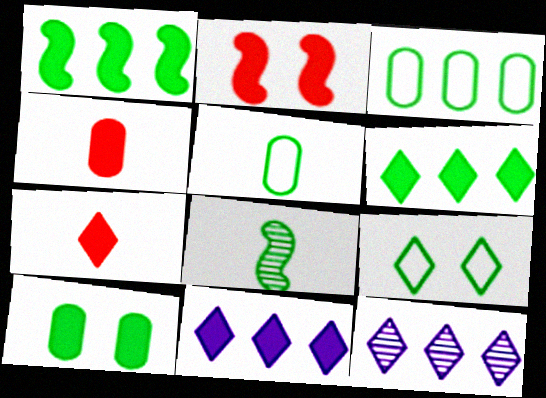[[2, 5, 12], 
[7, 9, 12]]